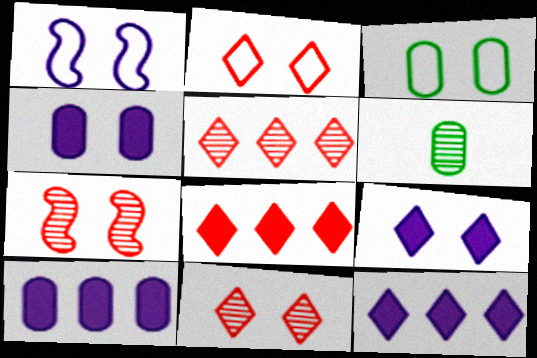[[1, 2, 3], 
[1, 6, 8], 
[3, 7, 9]]